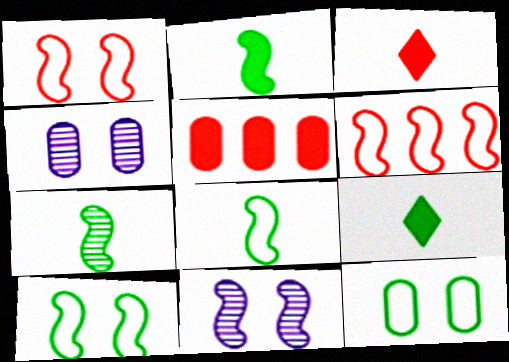[[2, 6, 11], 
[2, 7, 8], 
[4, 6, 9]]